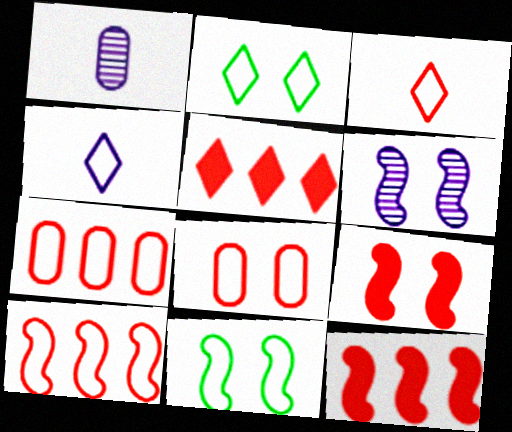[[1, 2, 12], 
[1, 5, 11], 
[3, 8, 10], 
[4, 7, 11], 
[6, 9, 11]]